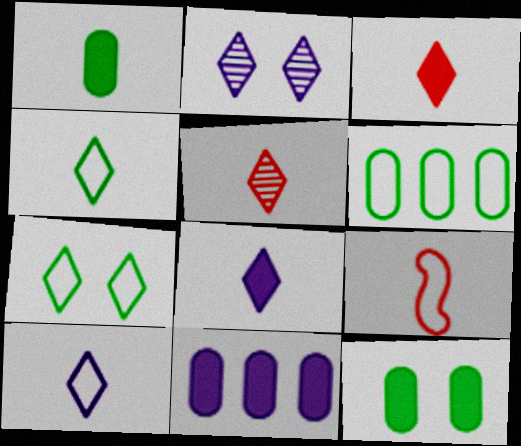[[4, 5, 8]]